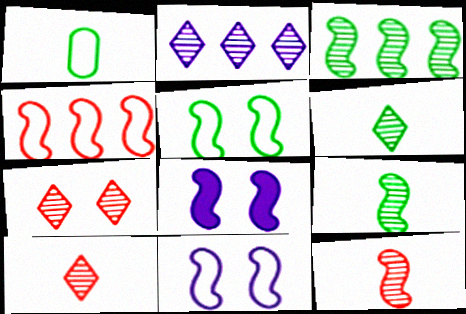[[2, 6, 7], 
[4, 8, 9]]